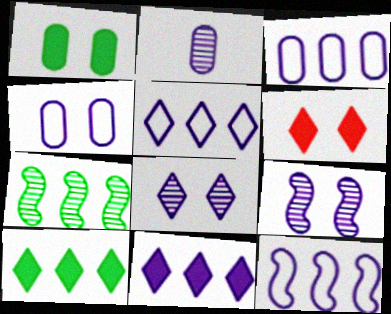[[3, 5, 12]]